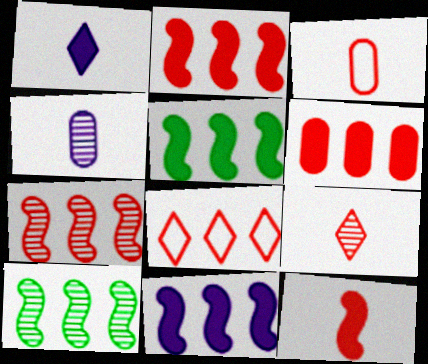[[2, 5, 11], 
[3, 9, 12], 
[6, 7, 8]]